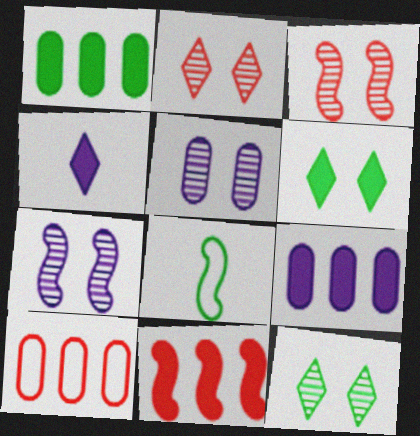[[1, 8, 12], 
[2, 8, 9], 
[3, 5, 12], 
[7, 8, 11]]